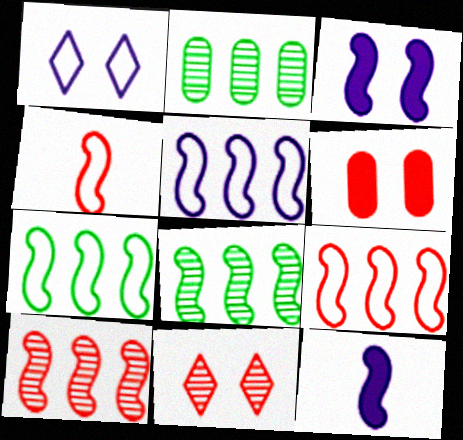[[3, 4, 8], 
[5, 7, 9]]